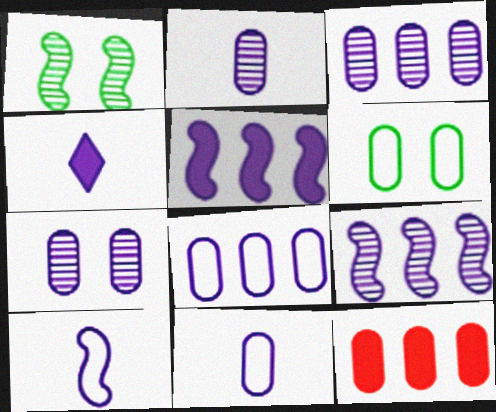[[2, 3, 7], 
[2, 4, 10], 
[2, 6, 12]]